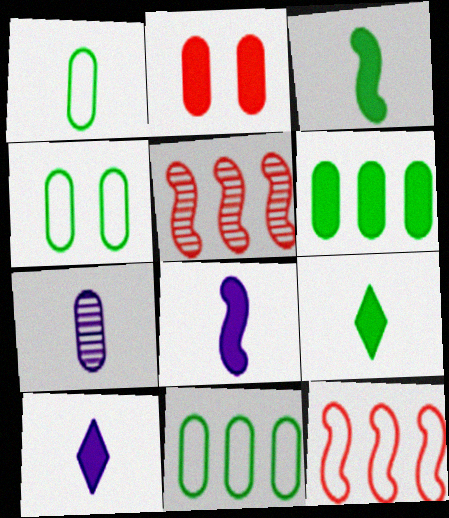[[1, 4, 11], 
[2, 7, 11], 
[4, 5, 10]]